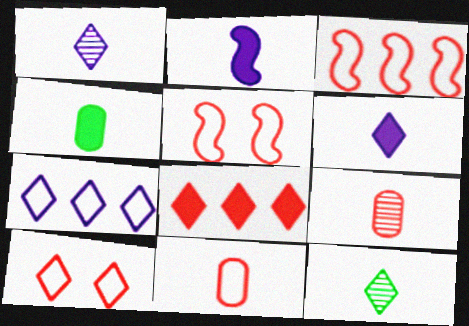[[2, 11, 12], 
[3, 10, 11], 
[5, 8, 9]]